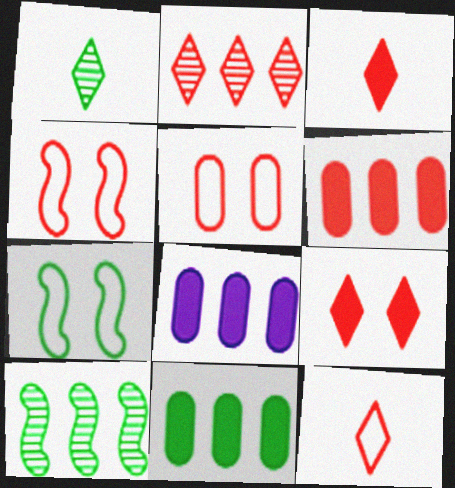[[1, 4, 8], 
[1, 7, 11], 
[2, 9, 12], 
[6, 8, 11]]